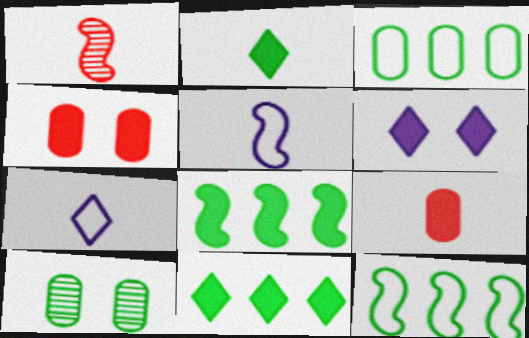[[1, 3, 6], 
[2, 10, 12], 
[6, 8, 9]]